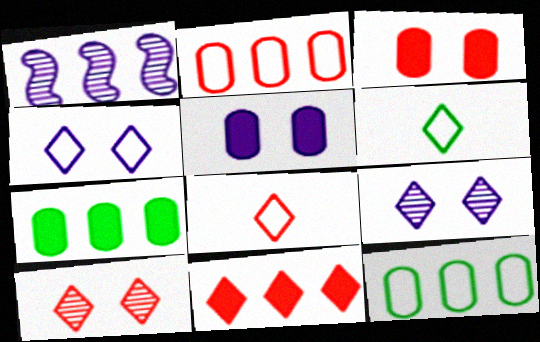[[1, 3, 6], 
[1, 11, 12], 
[6, 9, 11], 
[8, 10, 11]]